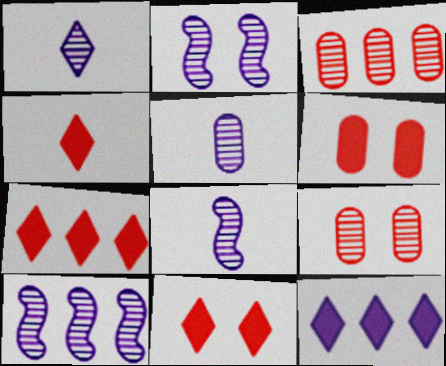[[1, 5, 8], 
[2, 8, 10], 
[4, 7, 11]]